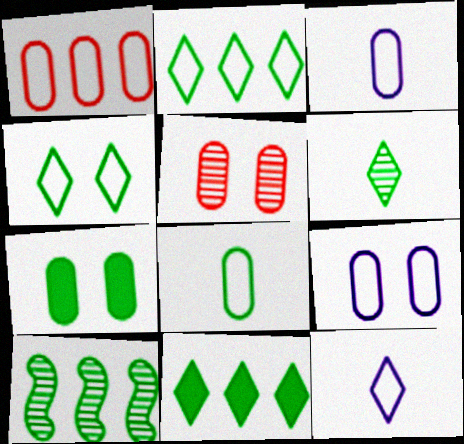[[1, 8, 9], 
[4, 6, 11], 
[5, 7, 9]]